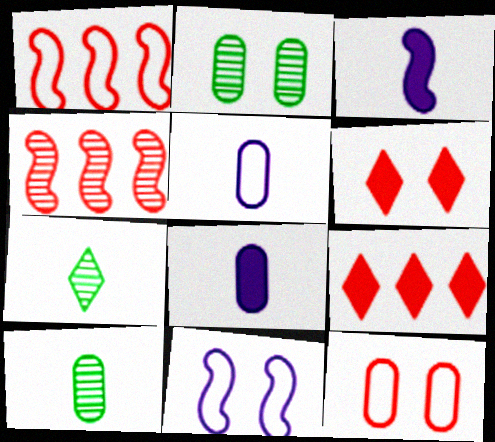[[2, 6, 11], 
[9, 10, 11]]